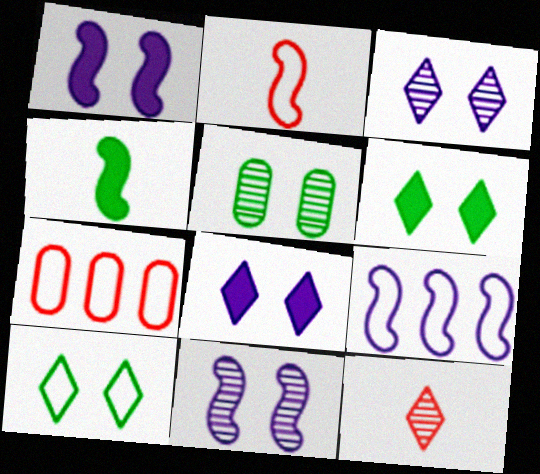[[3, 4, 7]]